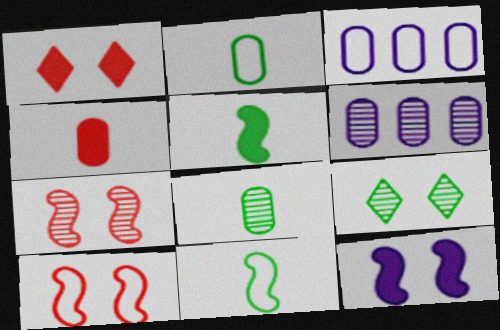[[1, 6, 11]]